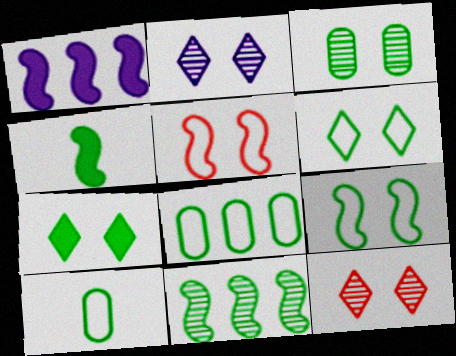[[1, 10, 12], 
[3, 7, 9], 
[4, 9, 11], 
[7, 10, 11]]